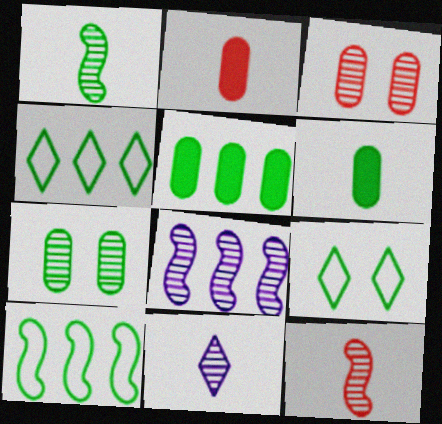[[1, 5, 9], 
[2, 8, 9]]